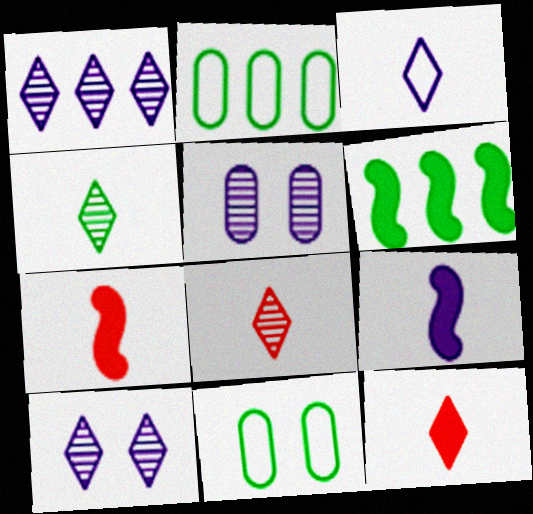[[1, 7, 11], 
[2, 7, 10], 
[3, 4, 12], 
[4, 6, 11]]